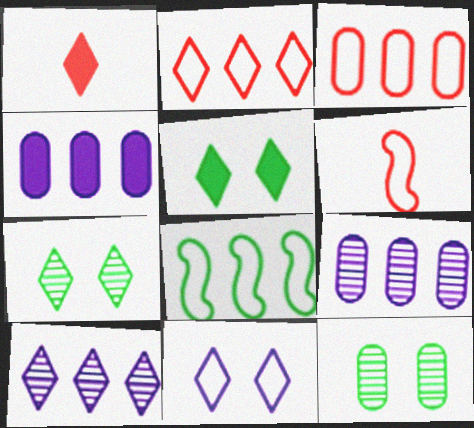[[4, 6, 7], 
[5, 6, 9]]